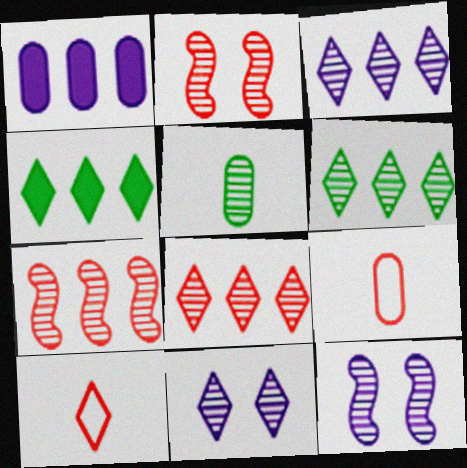[[2, 3, 5], 
[3, 6, 8], 
[4, 9, 12], 
[4, 10, 11], 
[5, 7, 11], 
[5, 8, 12]]